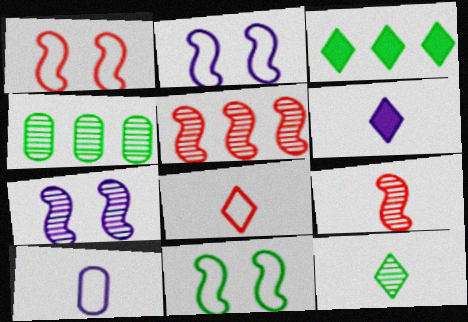[[1, 2, 11], 
[1, 4, 6], 
[6, 8, 12]]